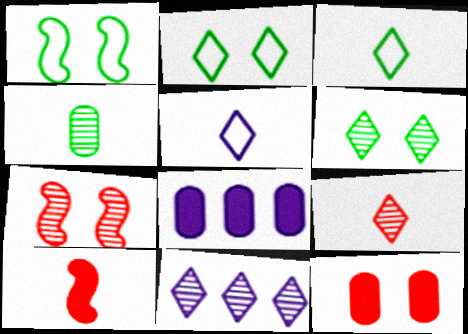[[1, 8, 9], 
[3, 7, 8], 
[4, 5, 10], 
[4, 7, 11], 
[6, 9, 11]]